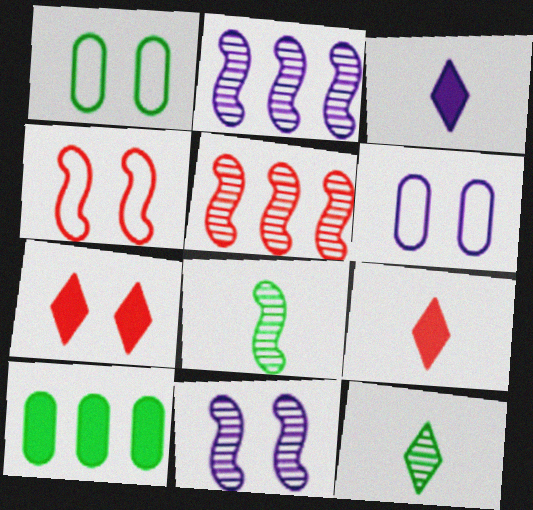[[1, 2, 9], 
[1, 3, 5], 
[1, 7, 11], 
[2, 3, 6], 
[5, 8, 11]]